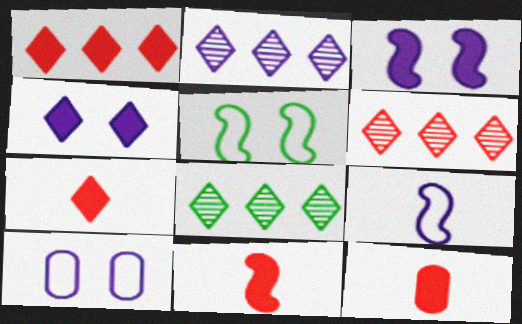[[2, 5, 12], 
[2, 6, 8], 
[7, 11, 12], 
[8, 10, 11]]